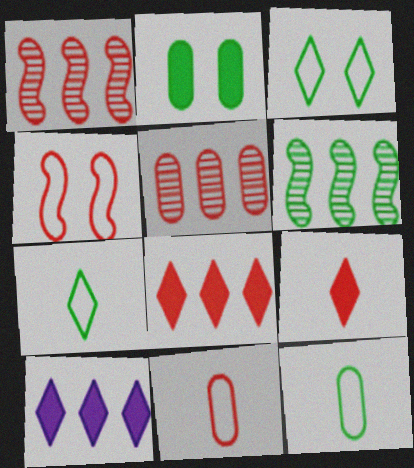[[2, 6, 7], 
[4, 5, 9]]